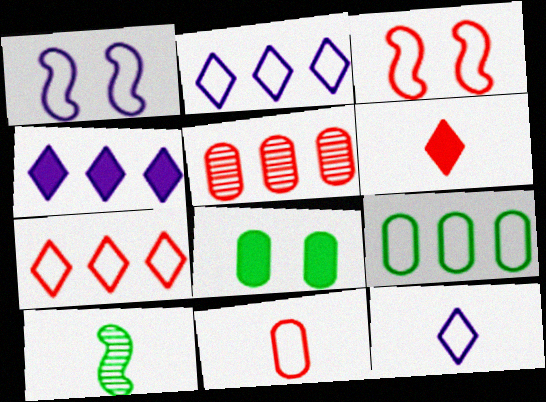[[3, 5, 6], 
[3, 7, 11], 
[3, 9, 12]]